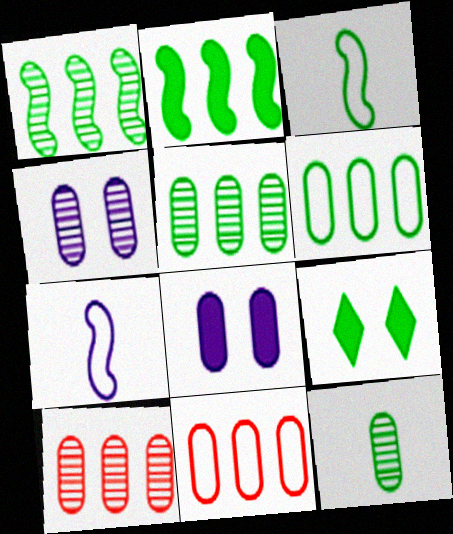[[3, 5, 9], 
[4, 10, 12], 
[7, 9, 10], 
[8, 11, 12]]